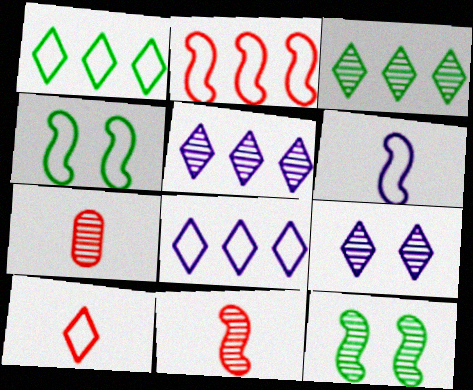[[2, 4, 6], 
[5, 7, 12]]